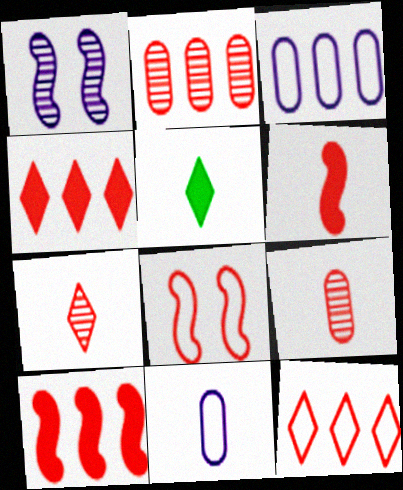[[2, 10, 12], 
[4, 8, 9]]